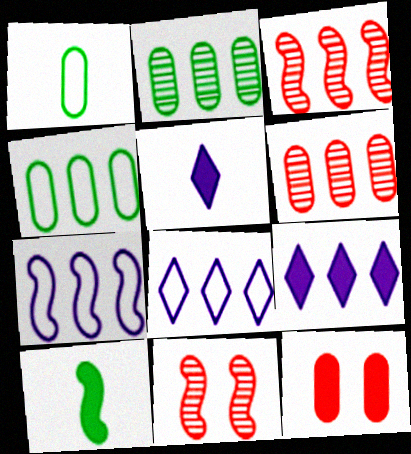[[1, 9, 11], 
[3, 4, 9], 
[4, 5, 11], 
[7, 10, 11], 
[9, 10, 12]]